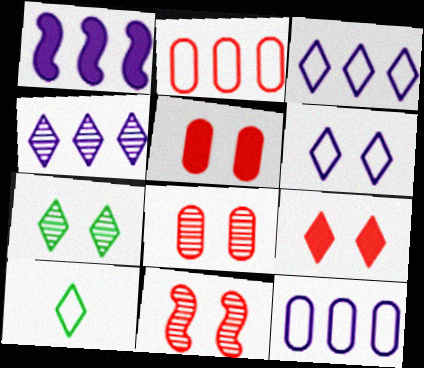[[1, 4, 12], 
[1, 8, 10], 
[4, 9, 10], 
[6, 7, 9]]